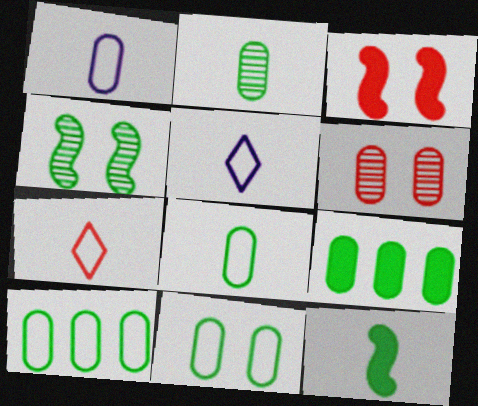[[1, 6, 9], 
[2, 9, 11], 
[8, 10, 11]]